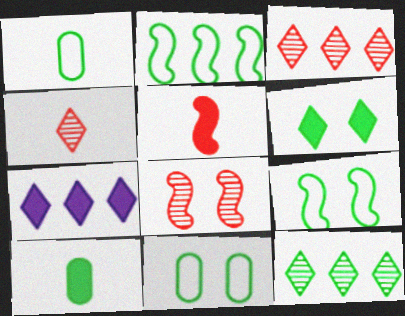[[1, 7, 8], 
[9, 10, 12]]